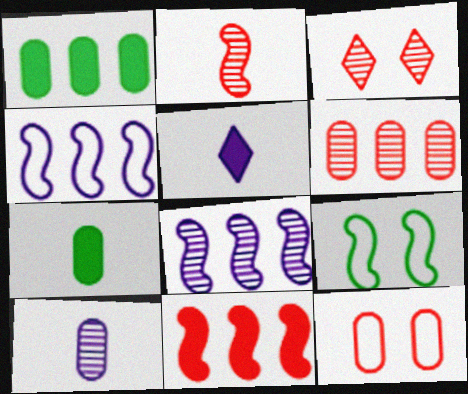[[1, 10, 12], 
[2, 3, 6], 
[3, 4, 7], 
[5, 6, 9]]